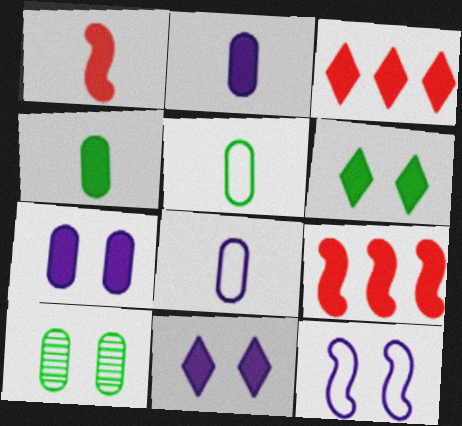[[2, 6, 9], 
[4, 9, 11]]